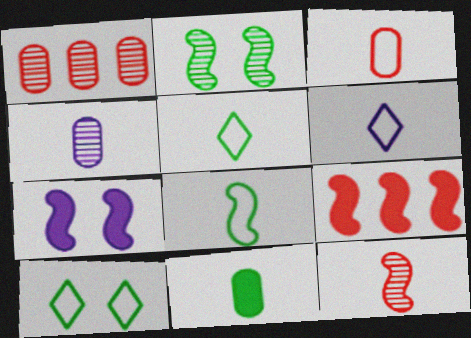[[1, 5, 7], 
[3, 4, 11], 
[3, 6, 8], 
[4, 9, 10], 
[6, 11, 12]]